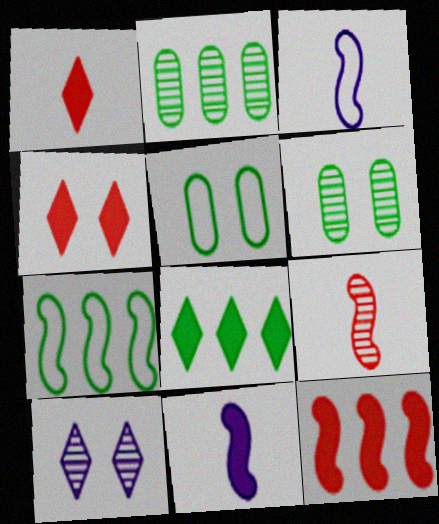[[2, 3, 4], 
[2, 7, 8], 
[2, 9, 10]]